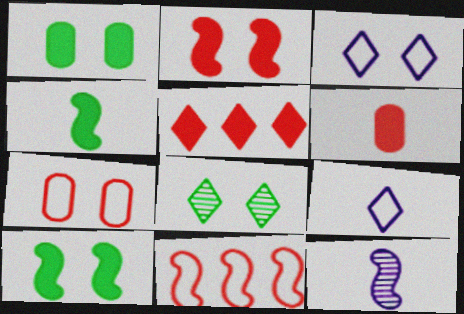[[2, 5, 6], 
[5, 8, 9], 
[10, 11, 12]]